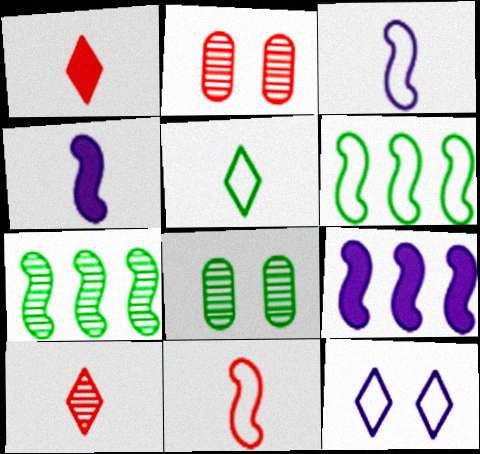[[2, 5, 9]]